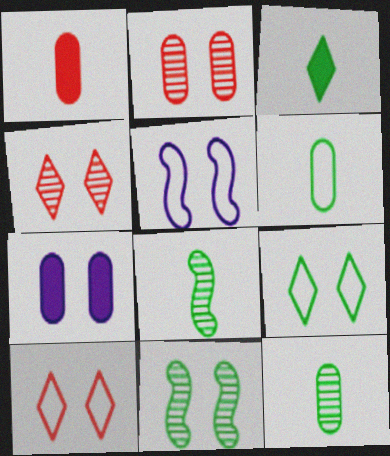[[3, 6, 8], 
[7, 10, 11]]